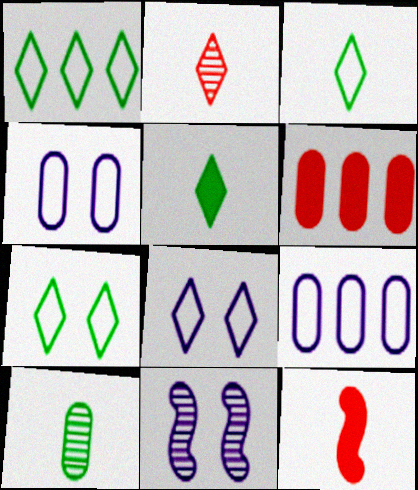[[1, 3, 7], 
[3, 6, 11], 
[4, 6, 10]]